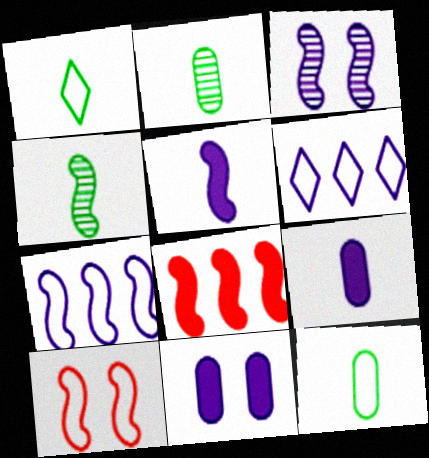[[3, 5, 7], 
[3, 6, 9], 
[6, 10, 12]]